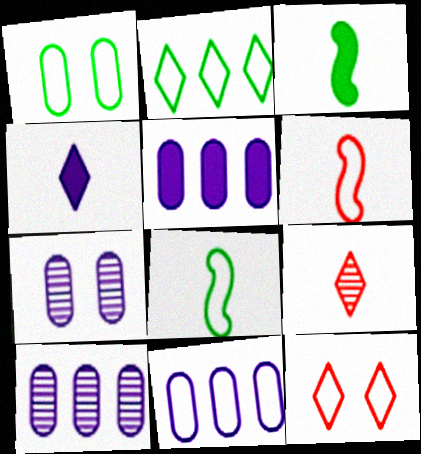[[1, 2, 8], 
[3, 10, 12], 
[5, 10, 11], 
[8, 11, 12]]